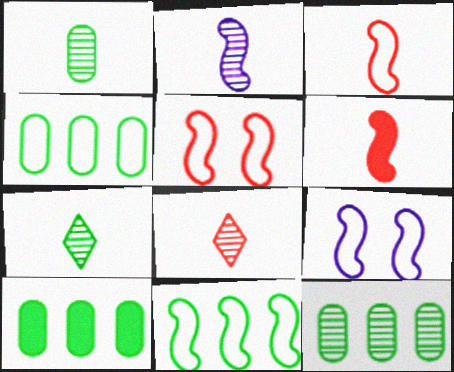[[1, 2, 8], 
[3, 9, 11], 
[4, 10, 12], 
[8, 9, 10]]